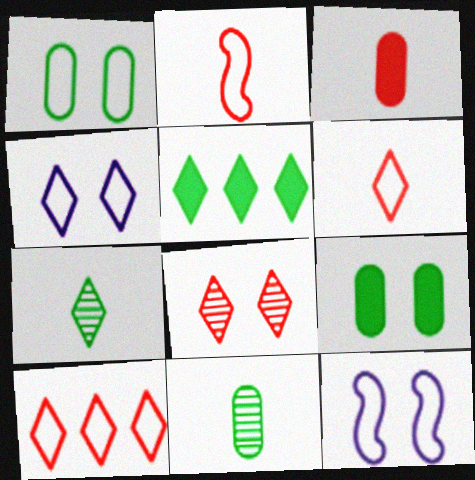[[8, 9, 12]]